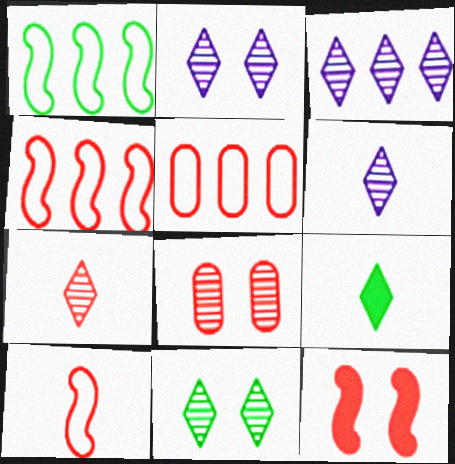[[2, 3, 6], 
[3, 7, 11], 
[5, 7, 12]]